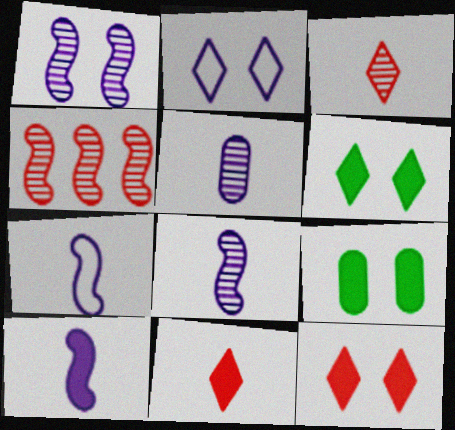[[7, 8, 10]]